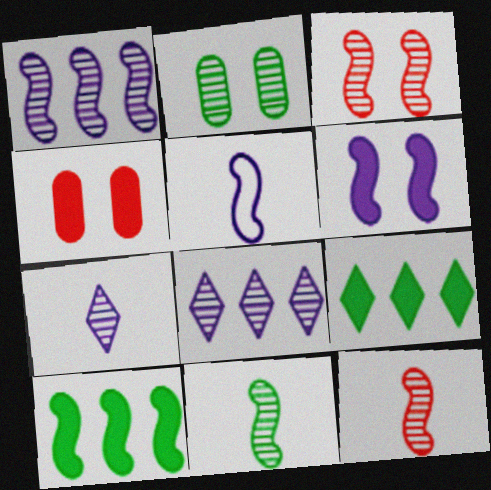[[1, 3, 11], 
[1, 5, 6], 
[2, 8, 12], 
[3, 5, 10]]